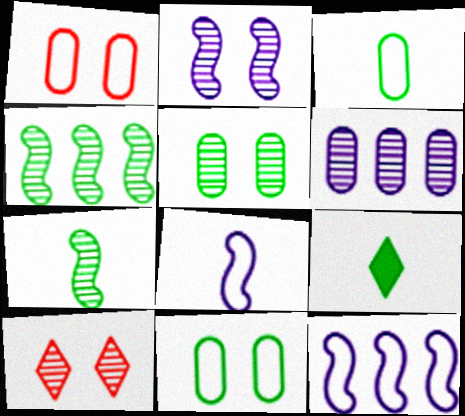[[2, 5, 10], 
[3, 7, 9], 
[4, 9, 11], 
[6, 7, 10]]